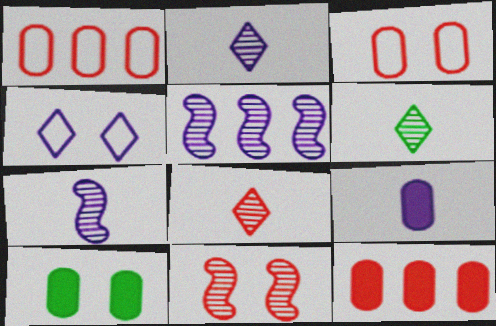[[2, 6, 8], 
[4, 5, 9], 
[4, 10, 11], 
[9, 10, 12]]